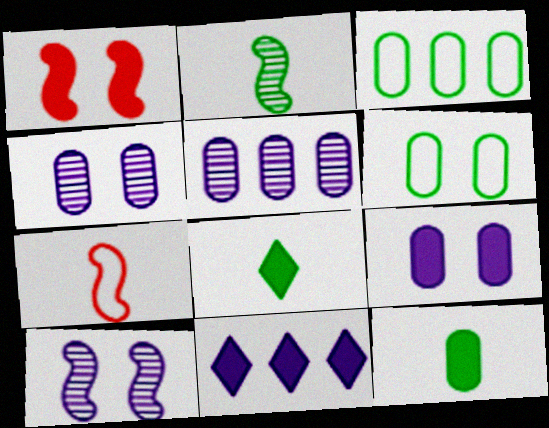[[1, 11, 12]]